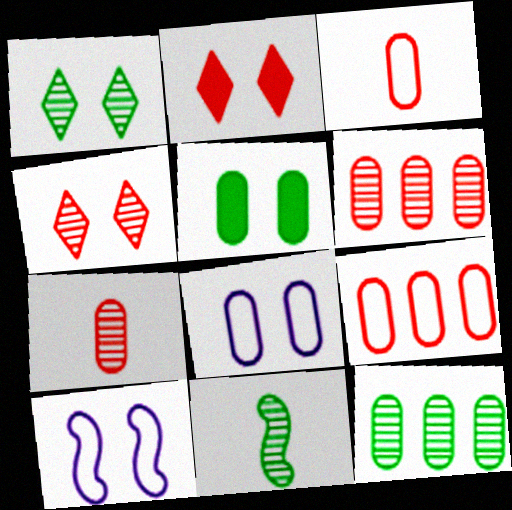[[1, 11, 12], 
[4, 5, 10]]